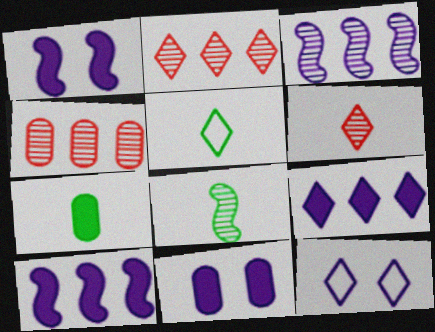[[1, 4, 5], 
[5, 7, 8]]